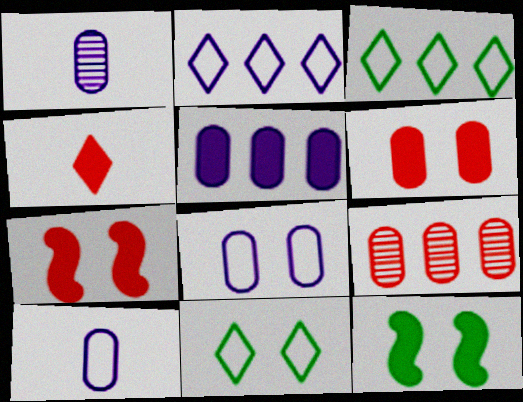[[1, 3, 7], 
[1, 5, 8], 
[4, 5, 12]]